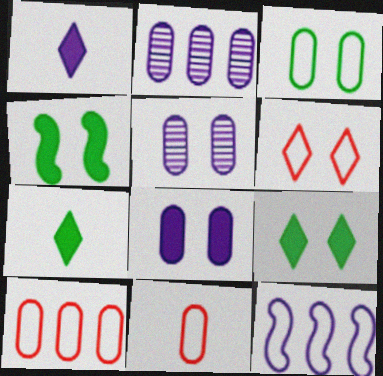[[1, 5, 12], 
[4, 5, 6]]